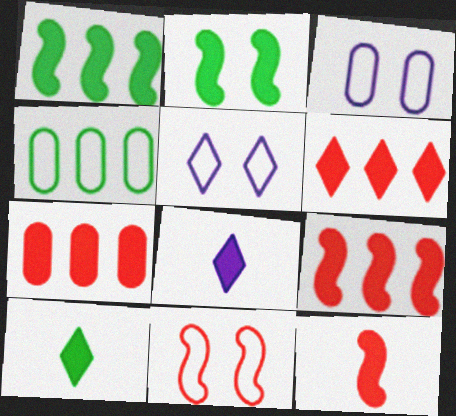[[2, 7, 8], 
[6, 7, 9]]